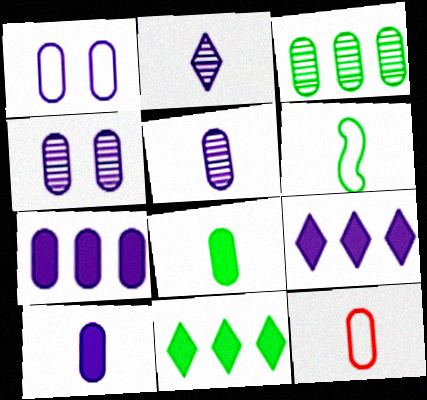[[1, 5, 7], 
[5, 8, 12]]